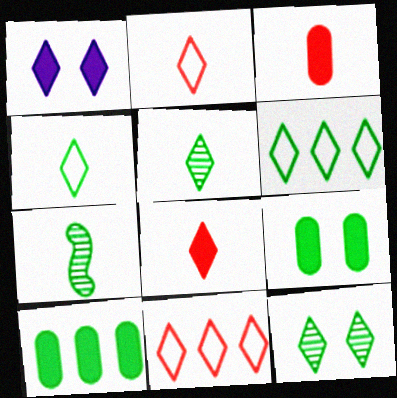[[1, 5, 11], 
[6, 7, 9]]